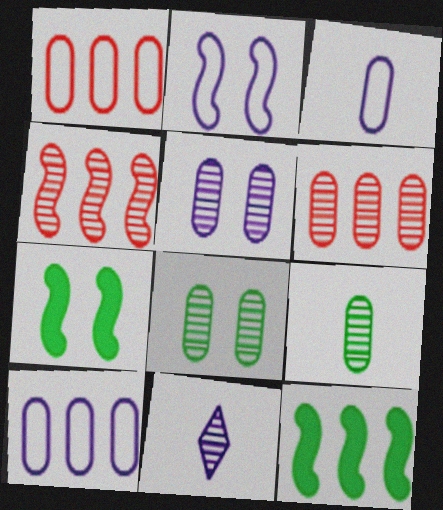[[1, 7, 11], 
[4, 8, 11], 
[5, 6, 9]]